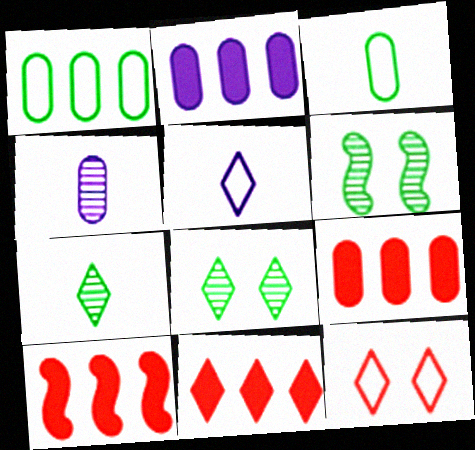[[5, 6, 9], 
[5, 8, 11], 
[9, 10, 11]]